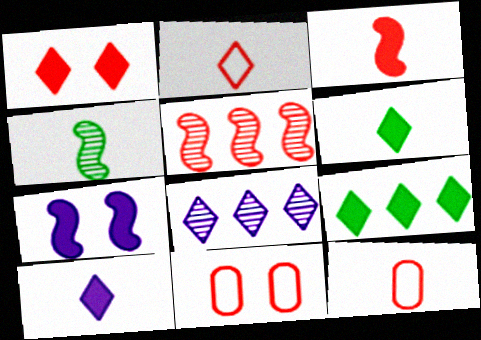[[1, 5, 12], 
[1, 9, 10], 
[4, 10, 12]]